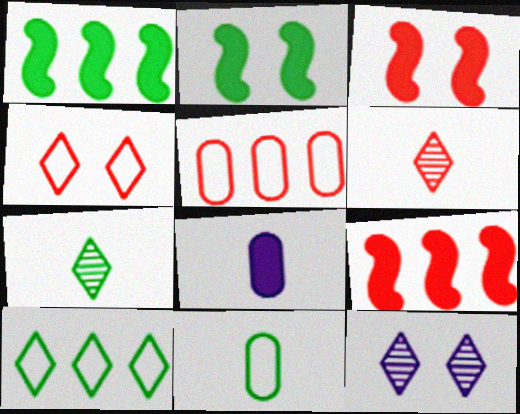[[3, 5, 6], 
[9, 11, 12]]